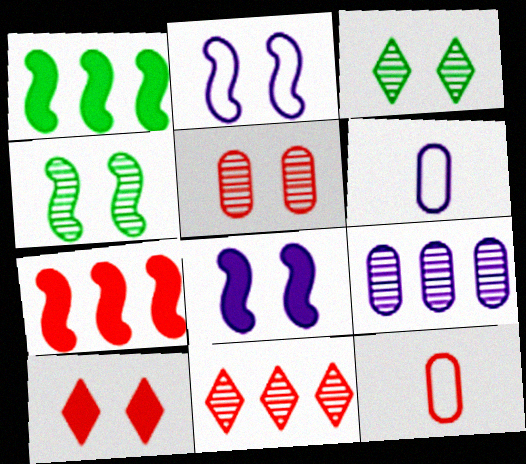[[3, 6, 7]]